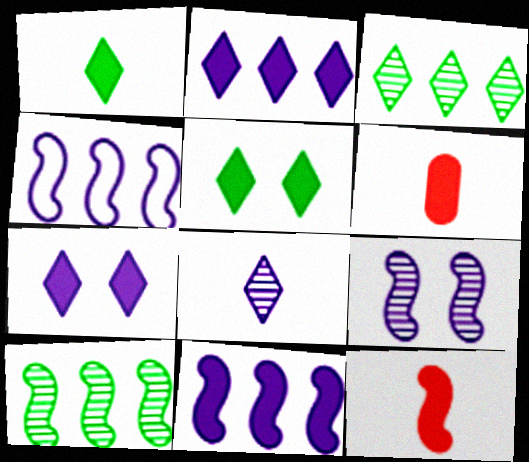[[5, 6, 11]]